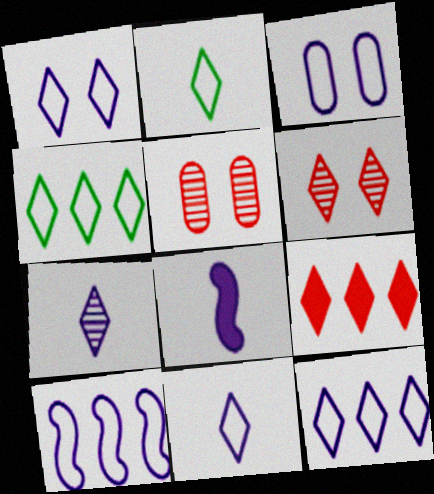[[1, 11, 12], 
[3, 10, 11], 
[4, 5, 8]]